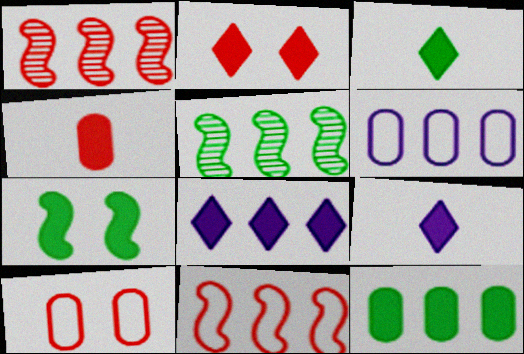[[2, 3, 8], 
[3, 7, 12], 
[4, 7, 8], 
[5, 9, 10]]